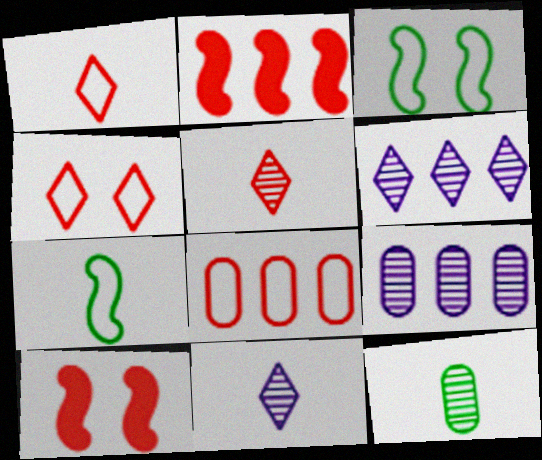[[5, 8, 10]]